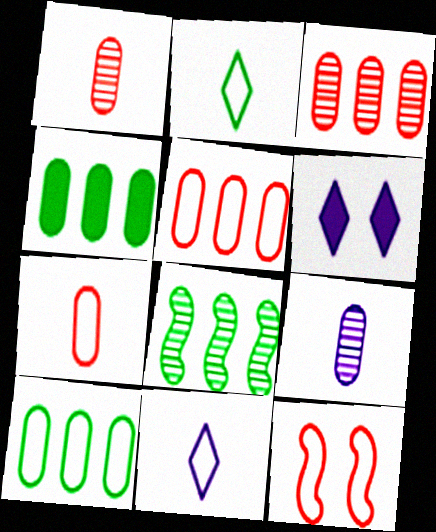[[6, 7, 8], 
[10, 11, 12]]